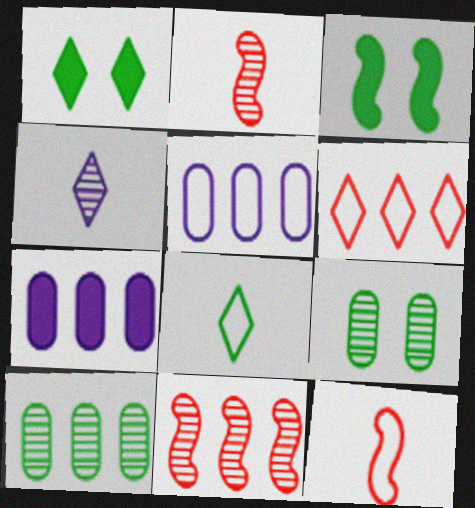[[1, 2, 5], 
[1, 4, 6], 
[3, 8, 10], 
[4, 9, 11]]